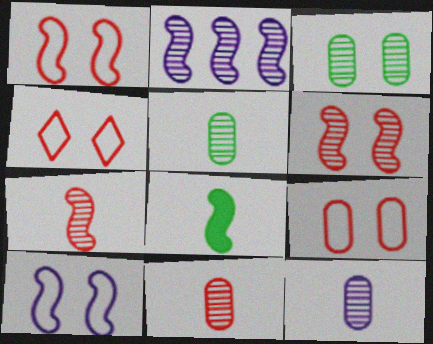[[1, 2, 8], 
[1, 4, 9], 
[5, 11, 12]]